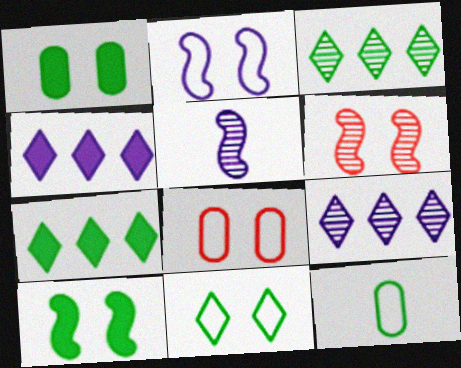[[2, 6, 10], 
[2, 8, 11], 
[3, 10, 12], 
[4, 6, 12], 
[5, 7, 8]]